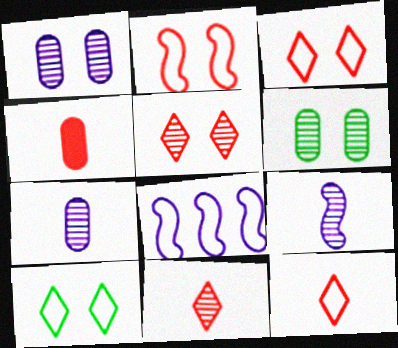[]